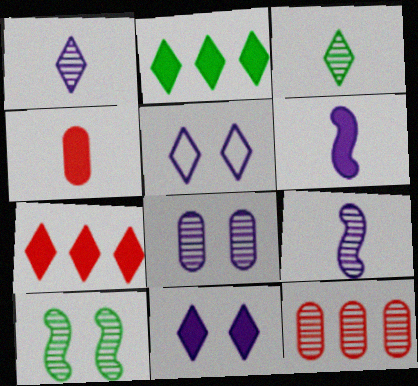[[1, 10, 12], 
[3, 5, 7]]